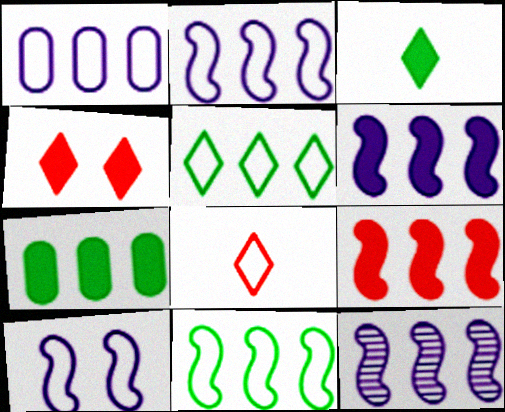[[2, 6, 12], 
[9, 11, 12]]